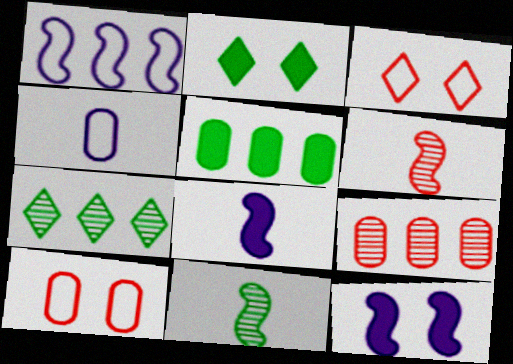[[7, 8, 10]]